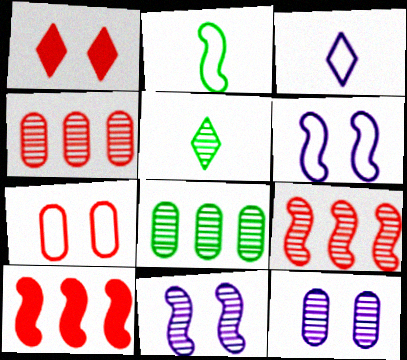[[2, 10, 11], 
[4, 5, 11], 
[5, 9, 12]]